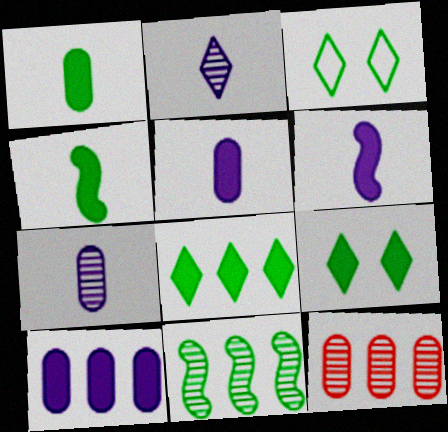[[1, 3, 11], 
[3, 6, 12]]